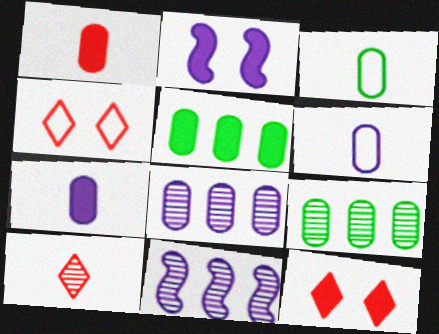[[3, 11, 12]]